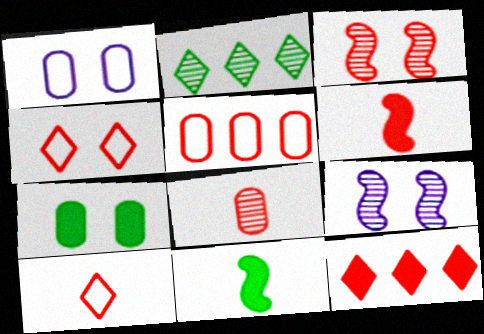[[1, 2, 6], 
[2, 8, 9], 
[4, 7, 9], 
[6, 8, 10]]